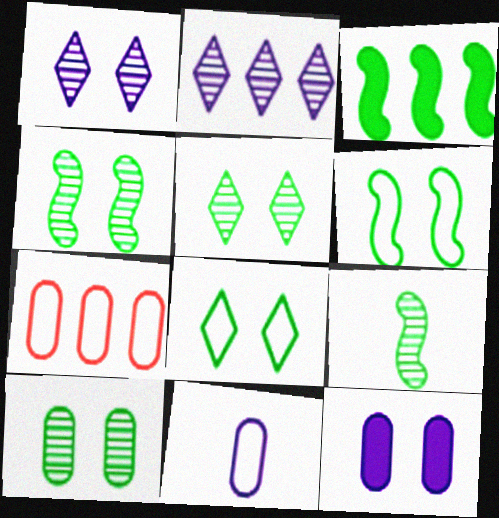[[2, 3, 7], 
[3, 6, 9], 
[4, 5, 10]]